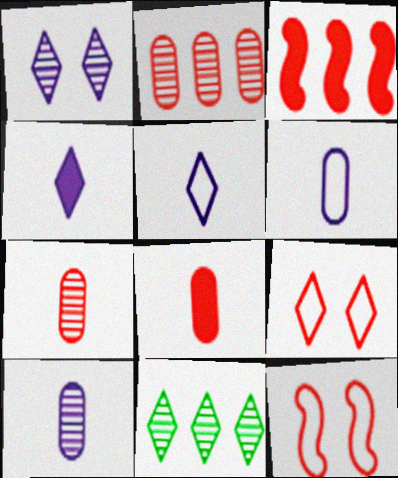[[3, 7, 9], 
[4, 9, 11]]